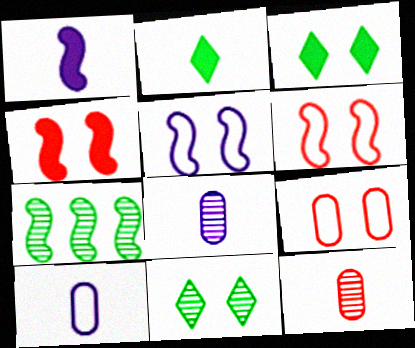[[1, 6, 7]]